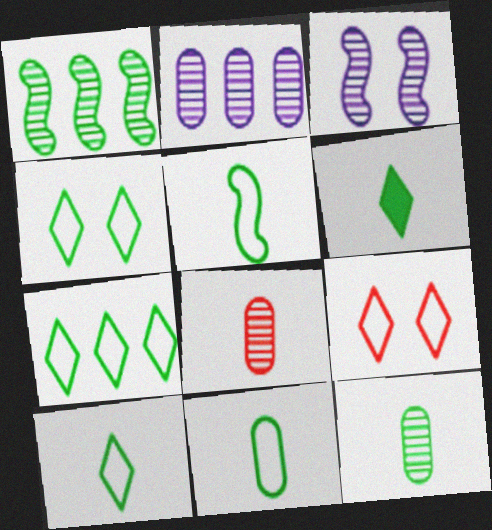[[4, 7, 10], 
[5, 6, 12], 
[5, 10, 11]]